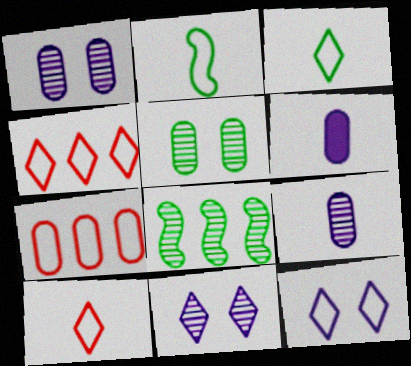[[2, 7, 12], 
[3, 4, 12], 
[5, 6, 7]]